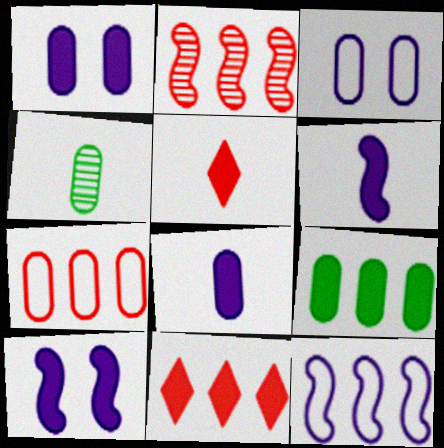[[1, 4, 7], 
[2, 7, 11], 
[5, 9, 10]]